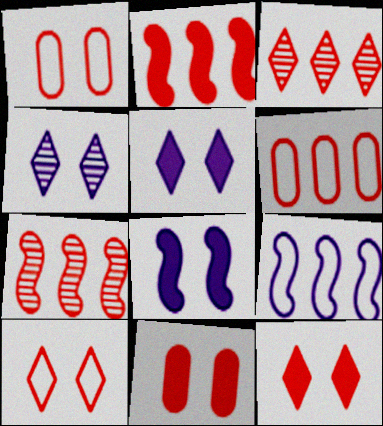[[2, 3, 6]]